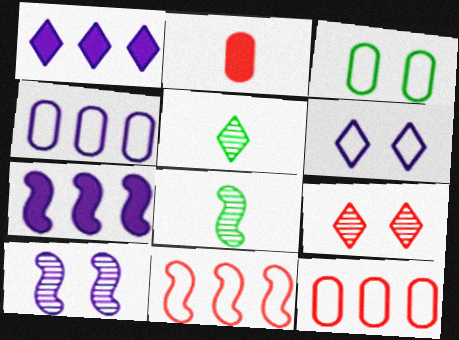[[2, 9, 11]]